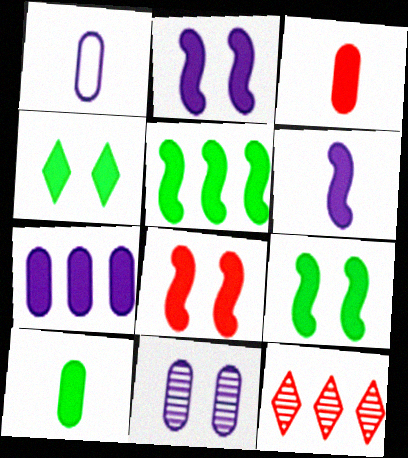[[1, 7, 11], 
[1, 9, 12], 
[2, 8, 9], 
[4, 5, 10], 
[5, 6, 8]]